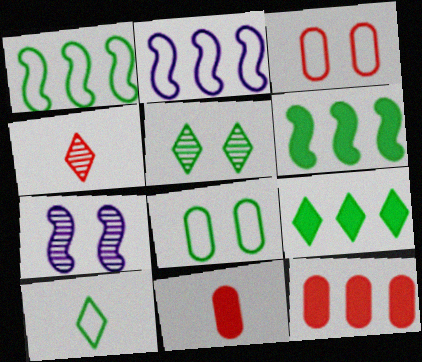[[1, 8, 10], 
[2, 3, 10], 
[2, 5, 11], 
[5, 9, 10], 
[7, 10, 12]]